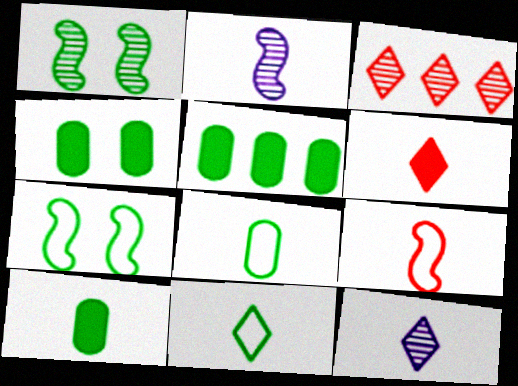[[1, 5, 11], 
[2, 6, 8], 
[4, 5, 10], 
[6, 11, 12], 
[9, 10, 12]]